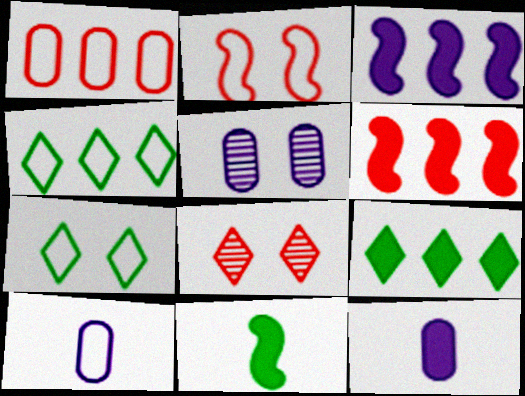[[2, 4, 10]]